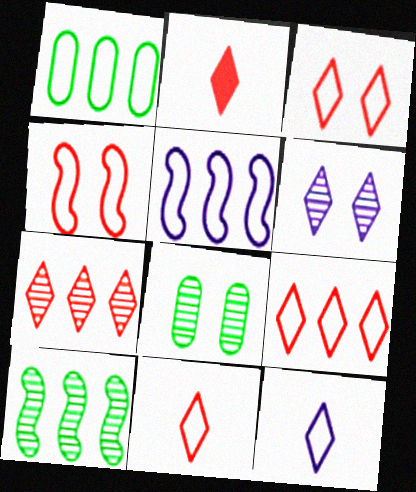[[1, 4, 12], 
[1, 5, 9], 
[2, 3, 7], 
[2, 5, 8], 
[3, 9, 11]]